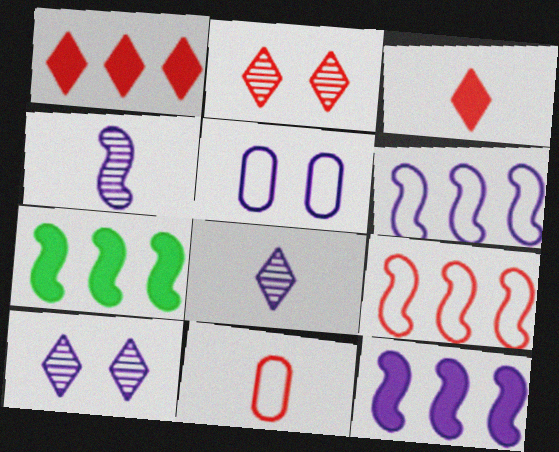[[5, 8, 12], 
[7, 10, 11]]